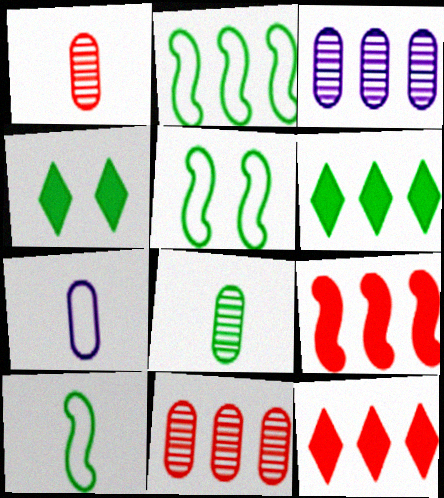[[2, 3, 12], 
[2, 4, 8], 
[2, 5, 10], 
[5, 6, 8]]